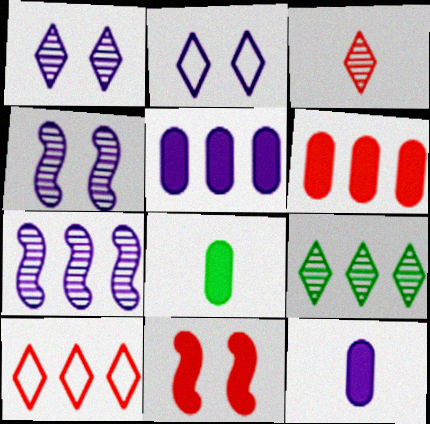[[1, 3, 9], 
[2, 7, 12], 
[4, 8, 10]]